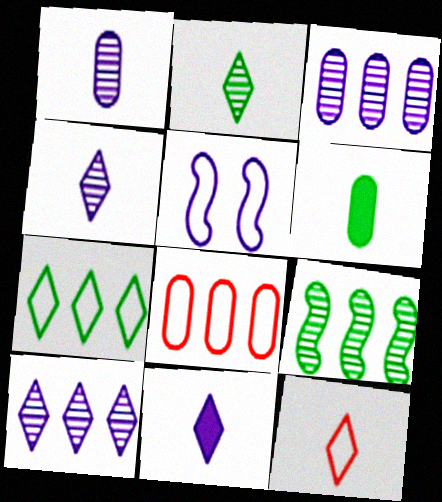[[2, 11, 12], 
[3, 5, 11]]